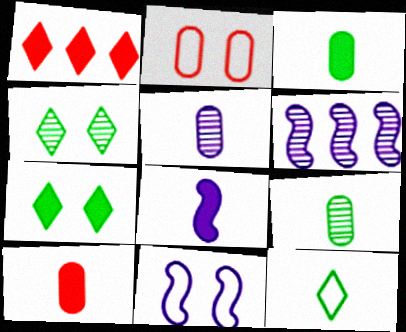[[1, 9, 11], 
[6, 8, 11]]